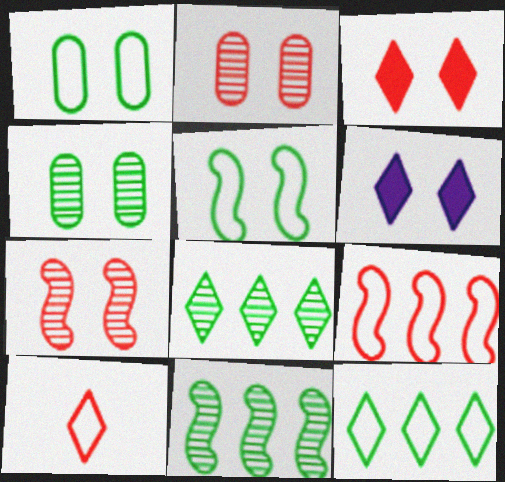[[1, 6, 7], 
[2, 5, 6], 
[6, 8, 10]]